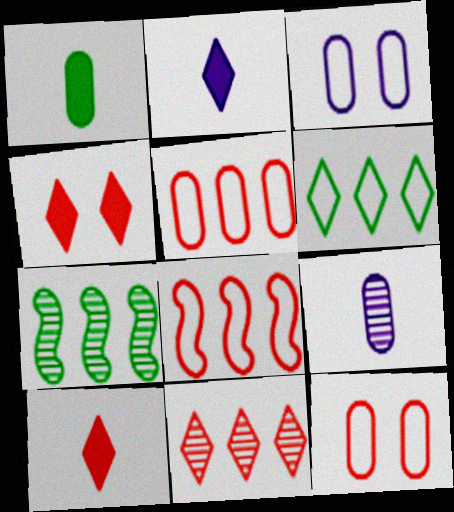[[2, 7, 12], 
[3, 7, 10]]